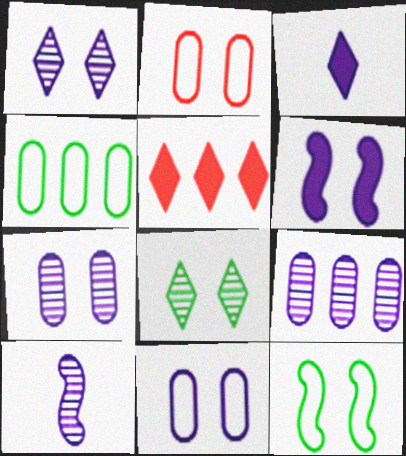[[1, 6, 11], 
[1, 9, 10], 
[2, 6, 8]]